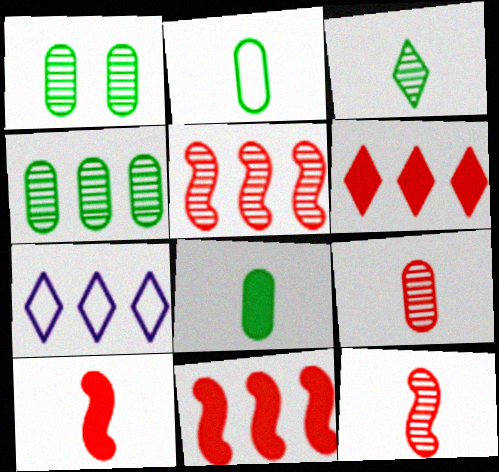[[1, 7, 10], 
[4, 7, 11]]